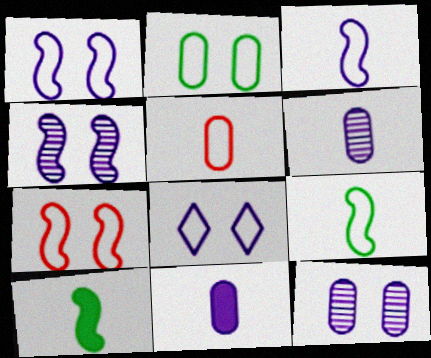[[2, 7, 8]]